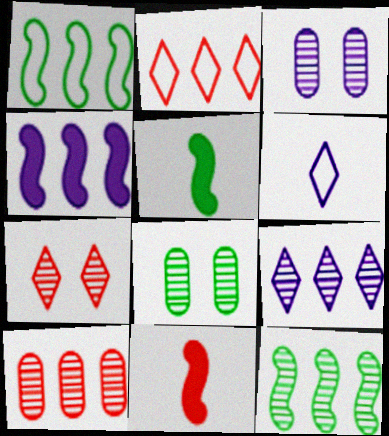[[2, 3, 5], 
[3, 4, 6], 
[9, 10, 12]]